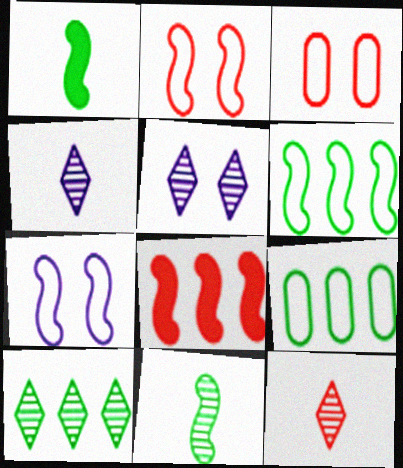[[3, 8, 12], 
[5, 10, 12], 
[7, 8, 11]]